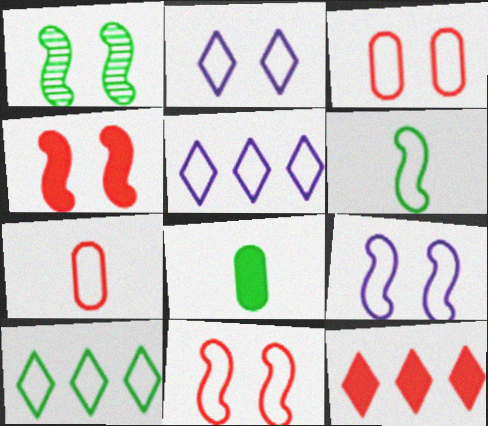[[1, 4, 9], 
[1, 8, 10], 
[3, 5, 6], 
[7, 9, 10]]